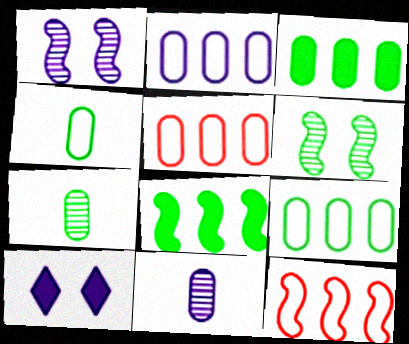[[2, 5, 9], 
[7, 10, 12]]